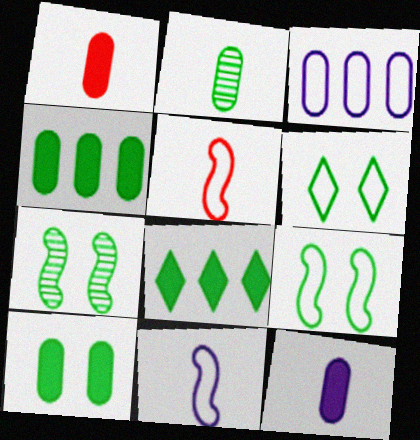[[2, 8, 9], 
[3, 5, 6], 
[6, 7, 10]]